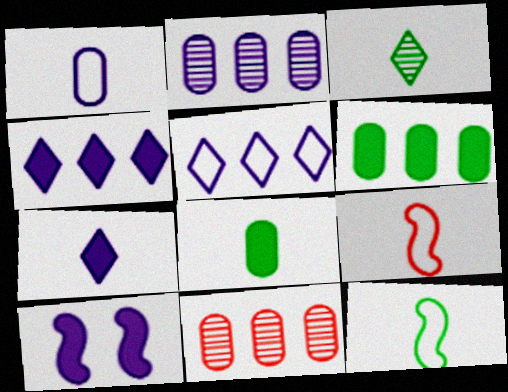[[3, 8, 12]]